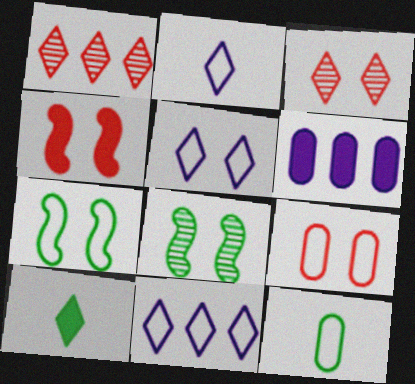[[1, 5, 10], 
[2, 5, 11], 
[3, 4, 9], 
[3, 10, 11], 
[4, 6, 10], 
[5, 7, 9]]